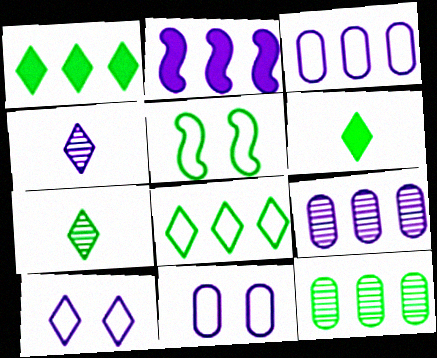[[2, 4, 11], 
[5, 6, 12]]